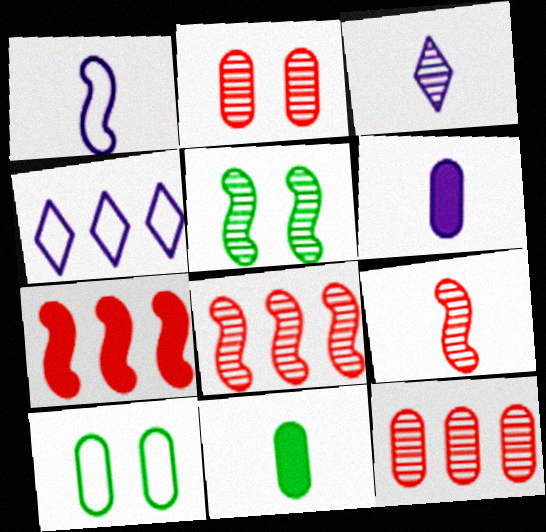[[1, 3, 6], 
[1, 5, 7], 
[3, 5, 12], 
[3, 7, 10], 
[6, 10, 12]]